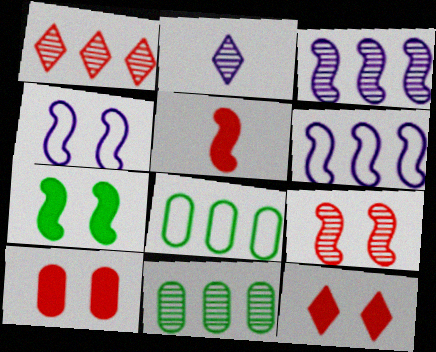[[1, 3, 11], 
[2, 9, 11], 
[4, 7, 9]]